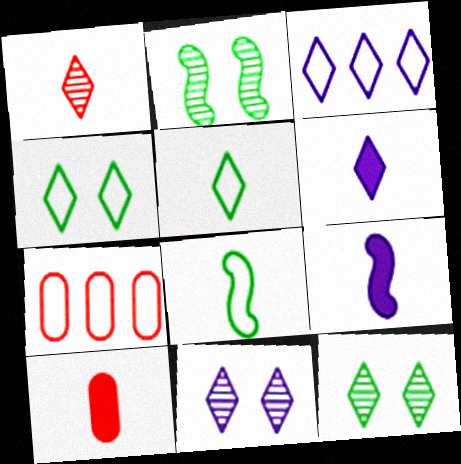[[1, 5, 6], 
[2, 3, 10], 
[2, 6, 7], 
[3, 6, 11], 
[7, 9, 12]]